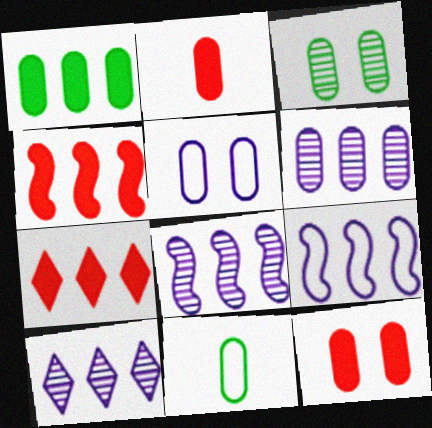[[1, 3, 11], 
[3, 5, 12], 
[6, 8, 10], 
[6, 11, 12]]